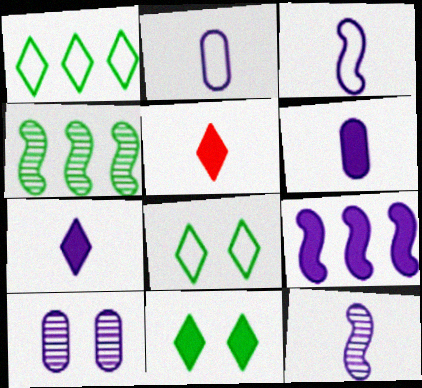[[2, 7, 12]]